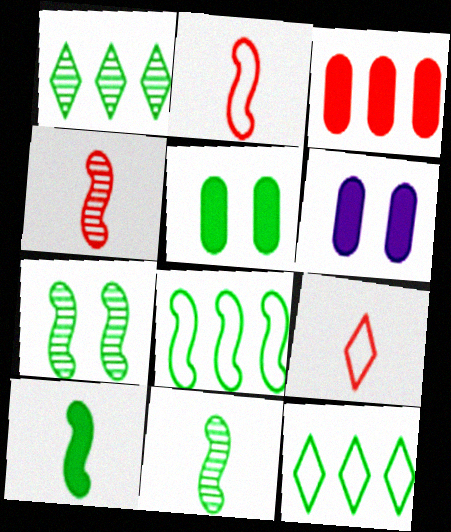[[1, 2, 6], 
[4, 6, 12], 
[5, 11, 12], 
[7, 8, 10]]